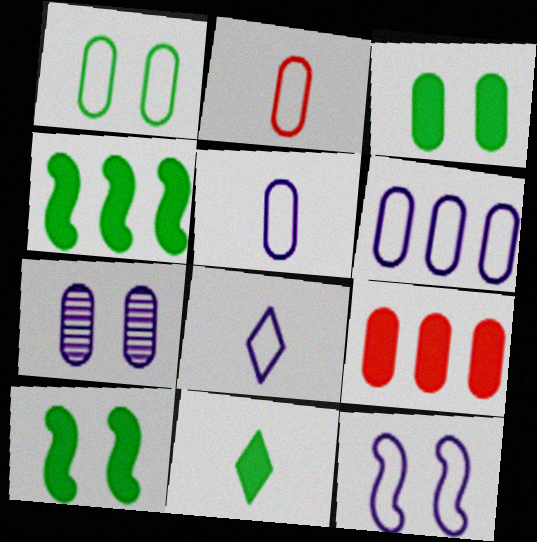[[1, 2, 6], 
[3, 4, 11], 
[6, 8, 12]]